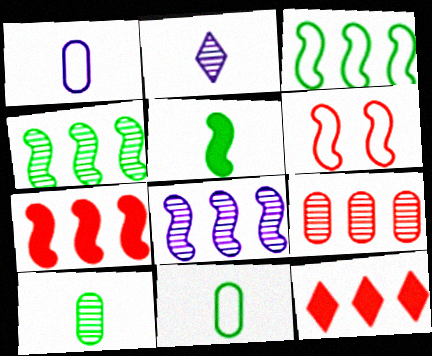[[3, 7, 8], 
[5, 6, 8]]